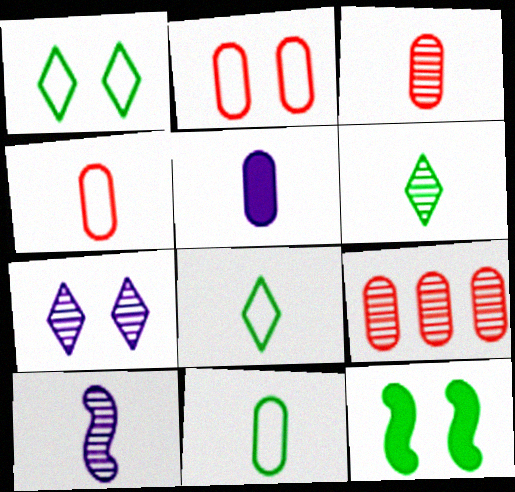[[2, 7, 12], 
[3, 5, 11], 
[3, 6, 10]]